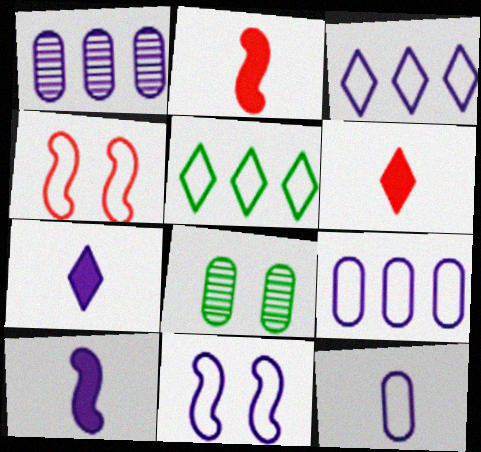[[1, 7, 11], 
[2, 3, 8], 
[3, 11, 12], 
[4, 5, 12]]